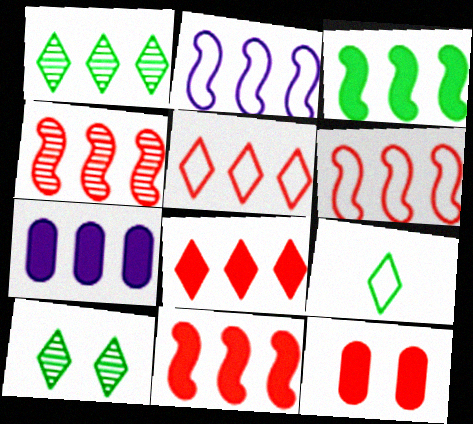[[1, 6, 7], 
[2, 3, 4], 
[3, 7, 8], 
[4, 6, 11]]